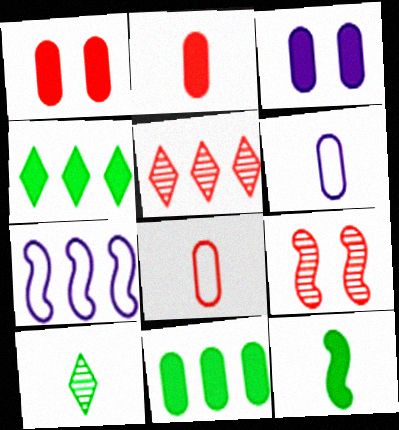[[1, 7, 10], 
[2, 3, 11], 
[4, 6, 9], 
[5, 7, 11], 
[7, 9, 12]]